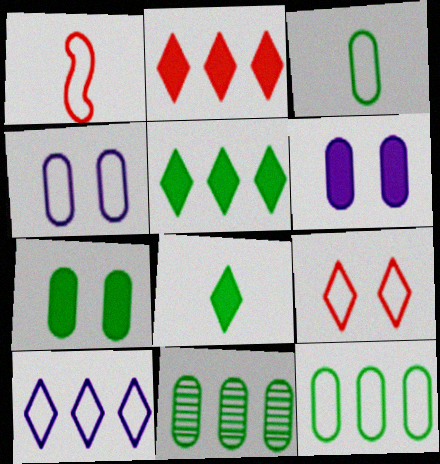[[3, 7, 11]]